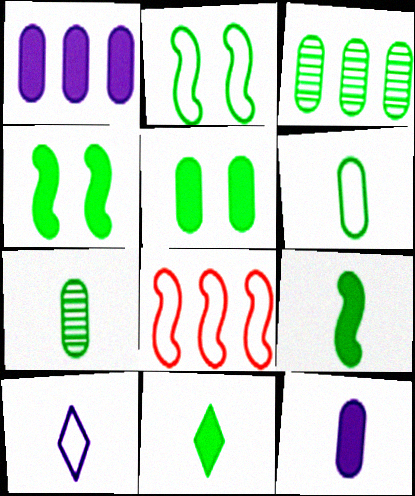[[2, 3, 11], 
[3, 5, 6]]